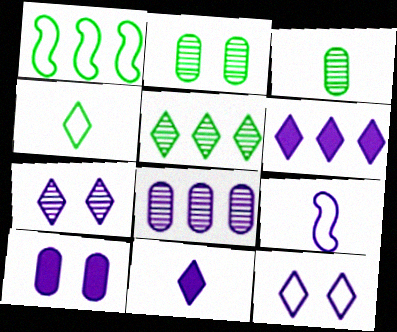[]